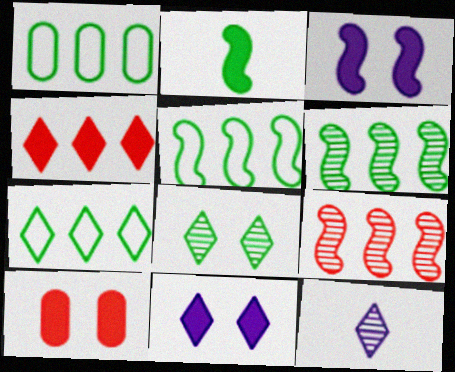[[1, 2, 8], 
[1, 5, 7], 
[5, 10, 12]]